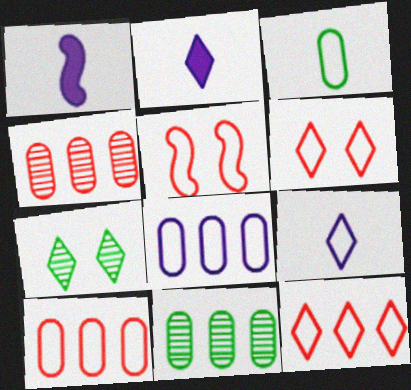[[1, 6, 11], 
[1, 7, 10], 
[2, 5, 11], 
[2, 7, 12]]